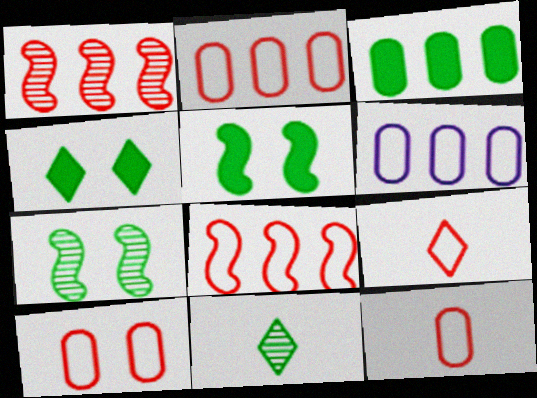[[2, 10, 12], 
[8, 9, 10]]